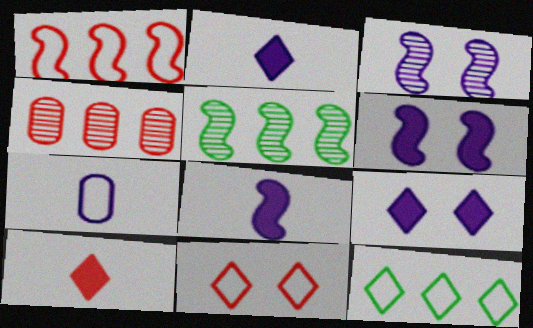[]